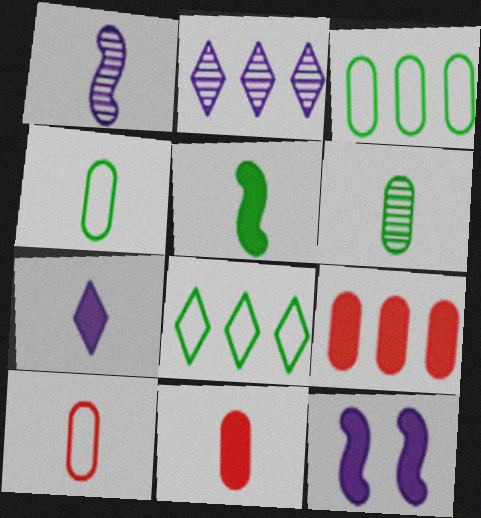[[5, 7, 11]]